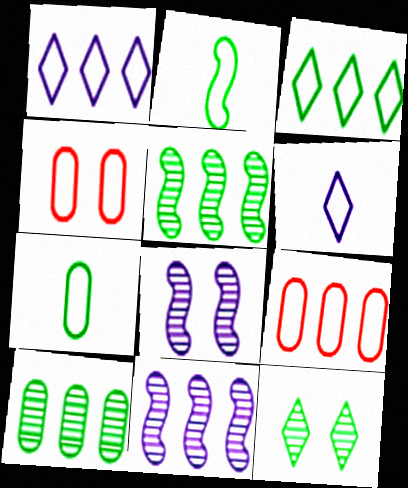[[1, 2, 4]]